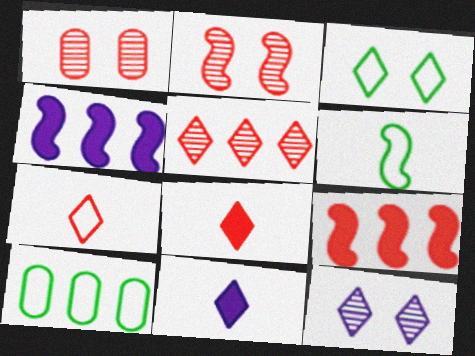[[1, 7, 9], 
[2, 4, 6], 
[2, 10, 11], 
[3, 5, 11], 
[3, 6, 10], 
[4, 5, 10]]